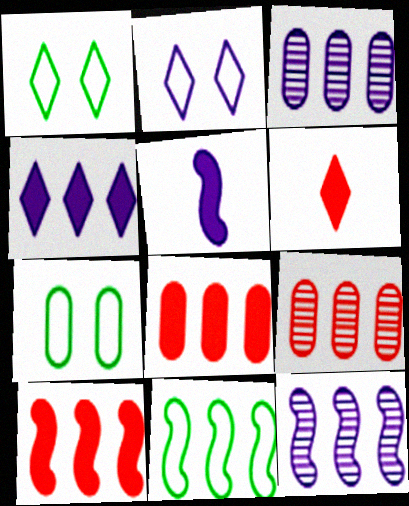[[1, 5, 9], 
[2, 3, 5], 
[4, 9, 11], 
[6, 7, 12], 
[10, 11, 12]]